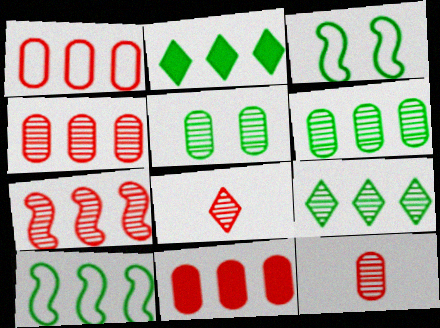[[1, 4, 11], 
[2, 6, 10]]